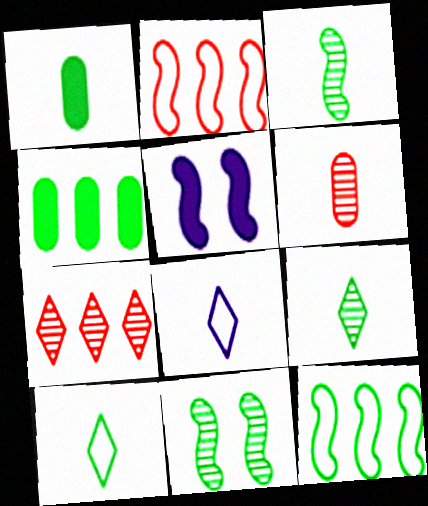[[1, 3, 10], 
[2, 3, 5], 
[4, 10, 11]]